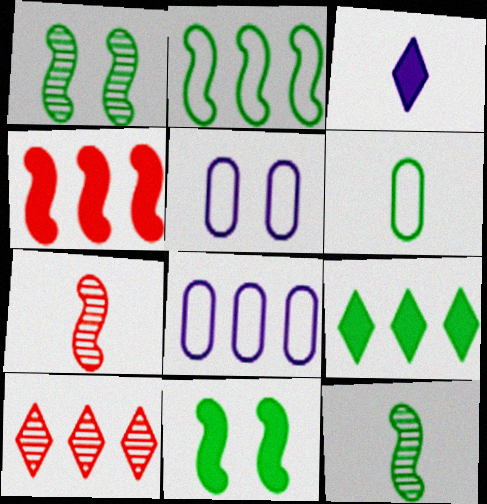[[1, 6, 9], 
[2, 11, 12], 
[3, 6, 7], 
[5, 7, 9]]